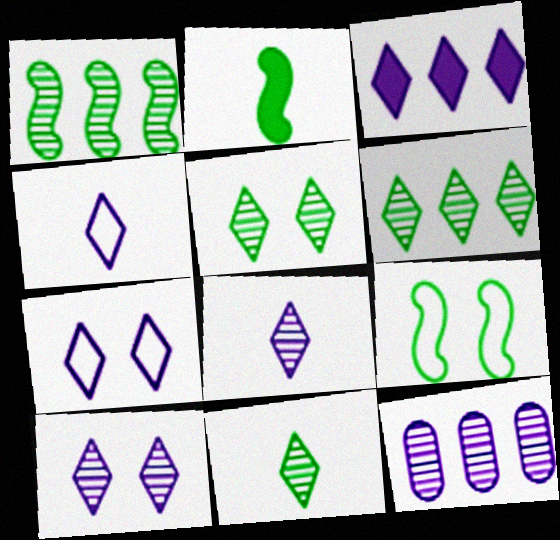[[1, 2, 9], 
[3, 4, 10], 
[3, 7, 8], 
[5, 6, 11]]